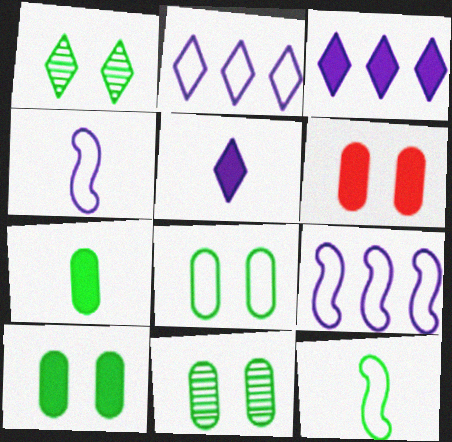[[8, 10, 11]]